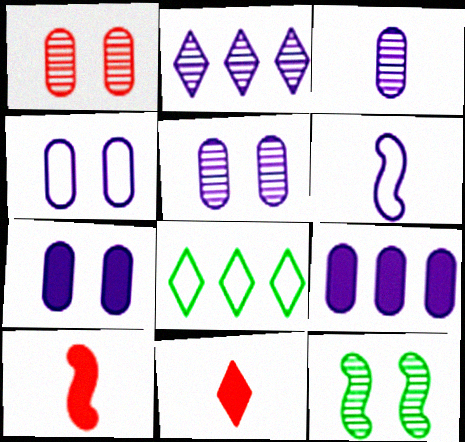[[2, 6, 7], 
[3, 4, 9], 
[4, 5, 7], 
[5, 8, 10]]